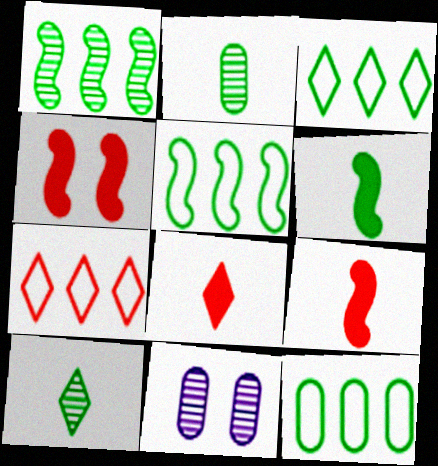[[3, 5, 12], 
[3, 9, 11], 
[5, 8, 11], 
[6, 7, 11]]